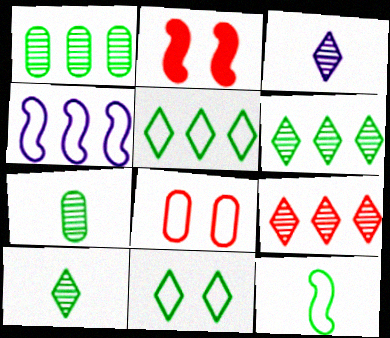[]